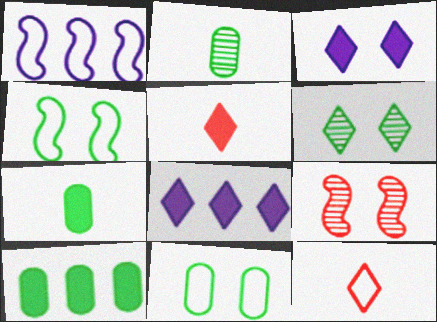[[1, 11, 12], 
[2, 10, 11], 
[3, 9, 11], 
[6, 8, 12]]